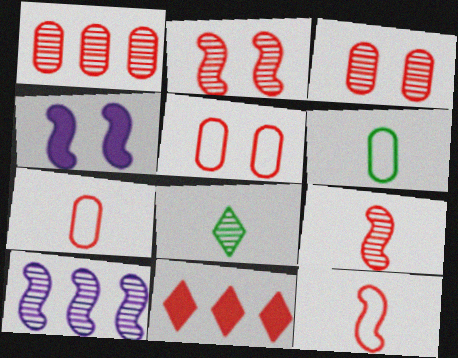[[2, 7, 11], 
[3, 8, 10], 
[3, 11, 12], 
[5, 9, 11]]